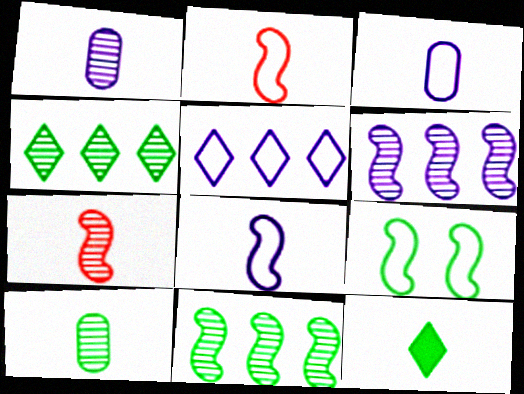[[1, 2, 12], 
[3, 7, 12]]